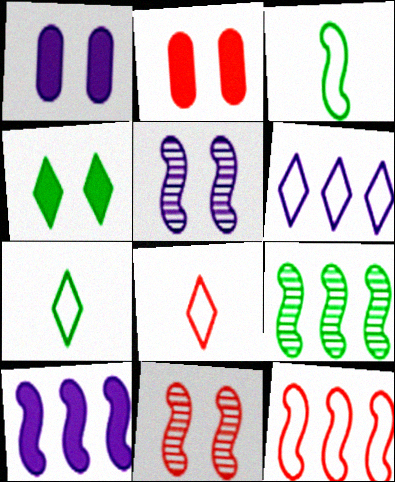[[1, 8, 9], 
[3, 10, 11], 
[9, 10, 12]]